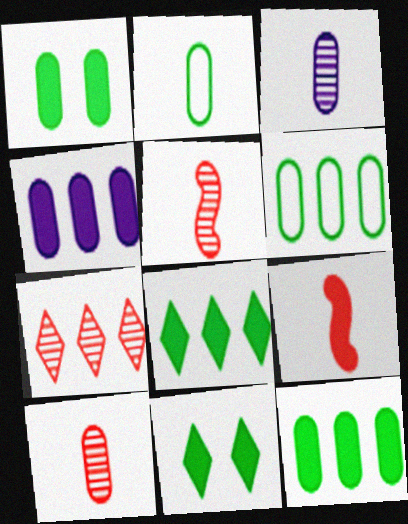[[4, 9, 11]]